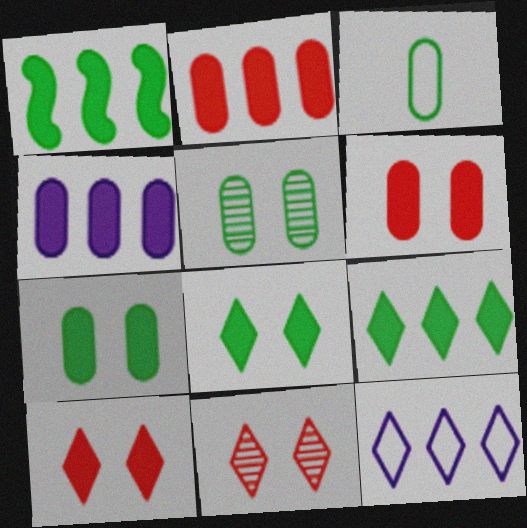[]